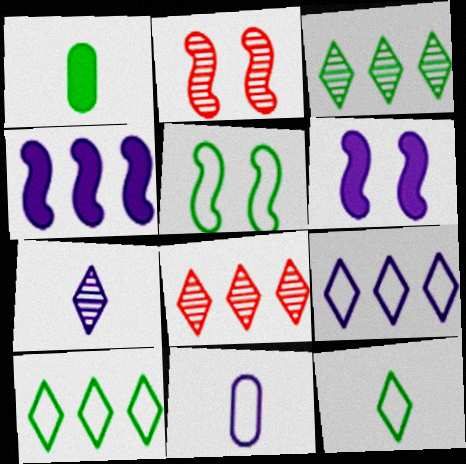[[1, 2, 9], 
[1, 3, 5], 
[2, 5, 6]]